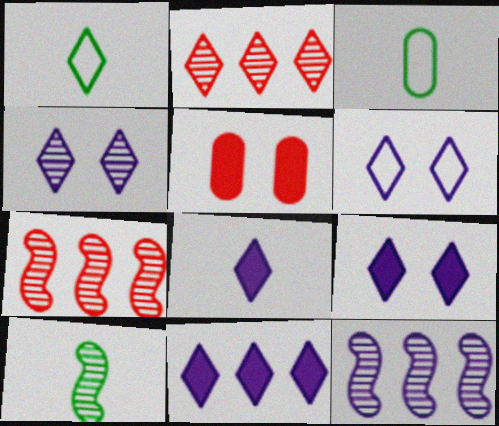[[1, 2, 9], 
[1, 5, 12], 
[3, 7, 9], 
[4, 6, 9], 
[8, 9, 11]]